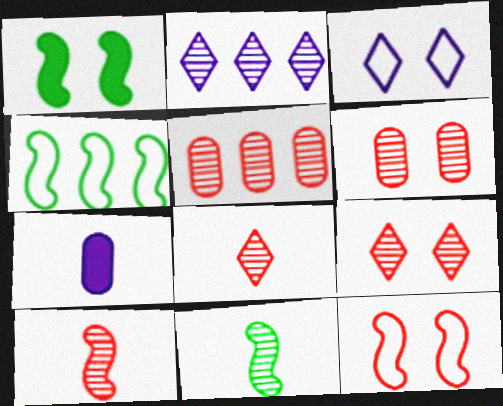[[1, 3, 6], 
[1, 4, 11], 
[2, 6, 11], 
[4, 7, 9], 
[5, 9, 10]]